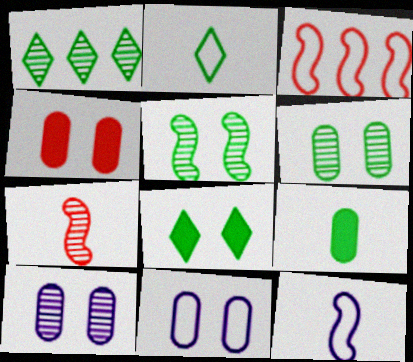[[1, 2, 8], 
[1, 4, 12], 
[1, 7, 10], 
[2, 3, 11], 
[4, 6, 11]]